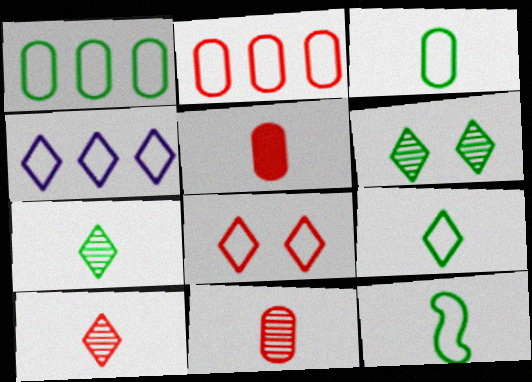[[3, 9, 12], 
[4, 8, 9]]